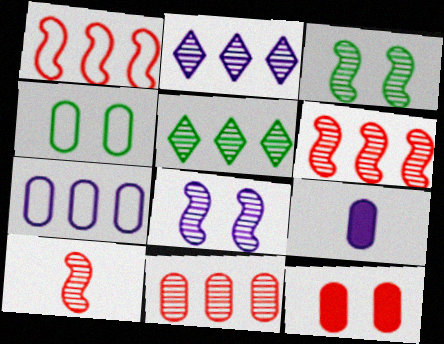[[4, 9, 11]]